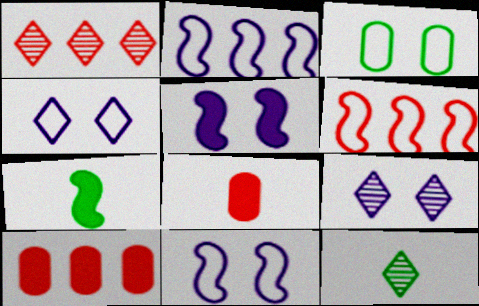[[1, 6, 10], 
[1, 9, 12], 
[10, 11, 12]]